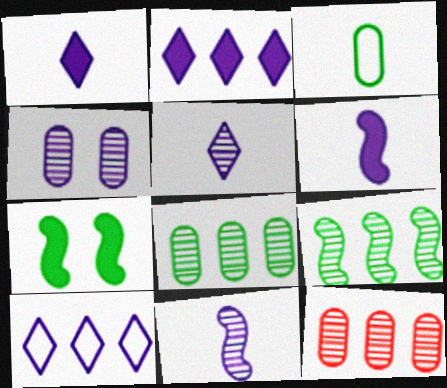[[4, 6, 10]]